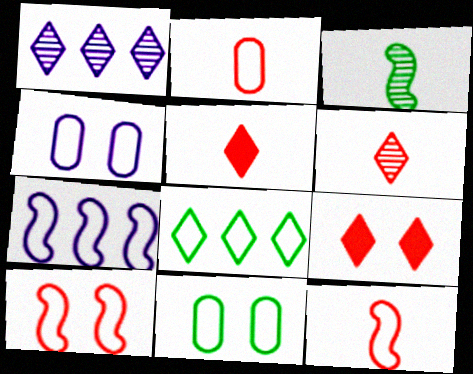[[4, 8, 12]]